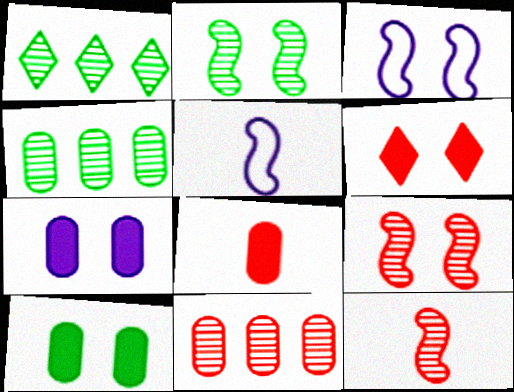[[1, 3, 8], 
[4, 5, 6]]